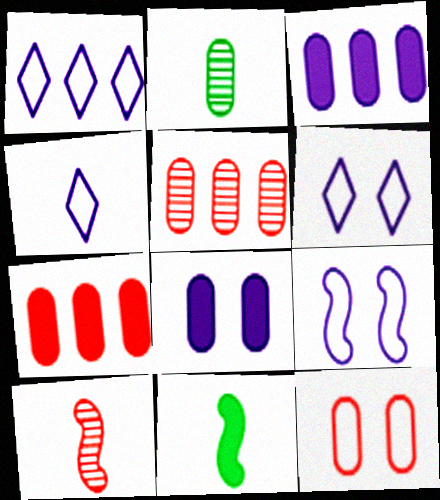[[1, 4, 6], 
[2, 3, 12], 
[5, 6, 11]]